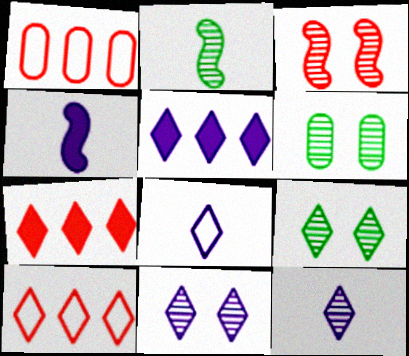[[1, 4, 9], 
[3, 6, 11], 
[4, 6, 10], 
[5, 8, 11], 
[7, 8, 9]]